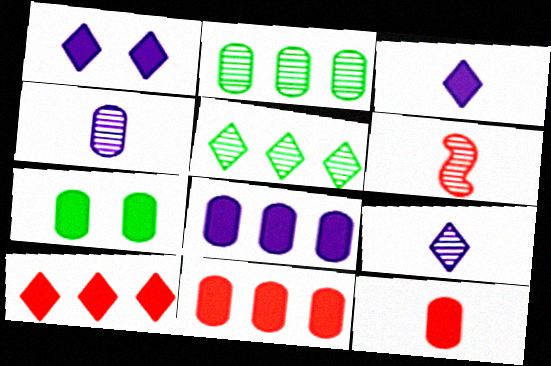[[7, 8, 12]]